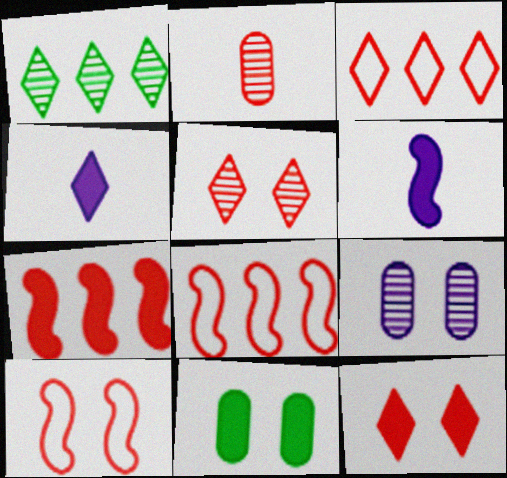[[2, 8, 12], 
[4, 7, 11]]